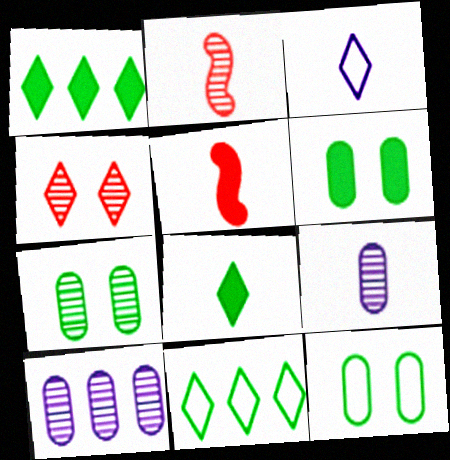[[1, 3, 4], 
[6, 7, 12]]